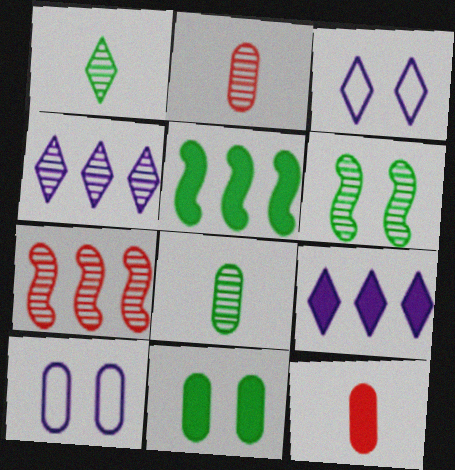[[2, 3, 5], 
[2, 4, 6]]